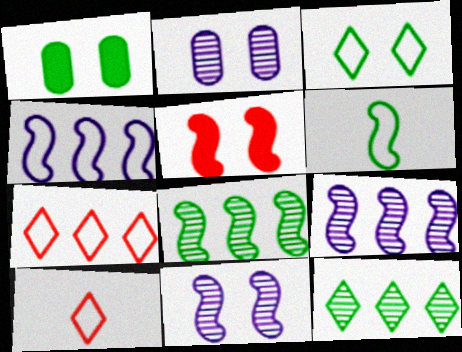[[1, 6, 12], 
[1, 9, 10], 
[2, 3, 5], 
[5, 6, 9]]